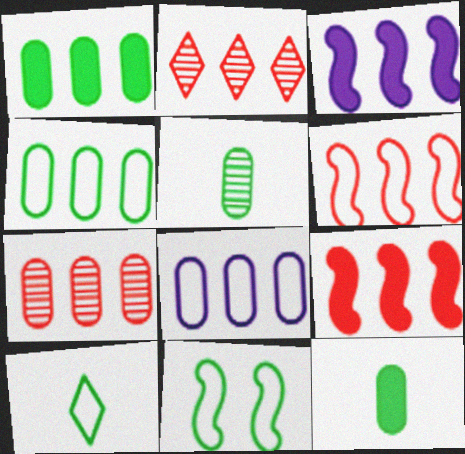[[1, 7, 8], 
[2, 3, 4], 
[4, 10, 11]]